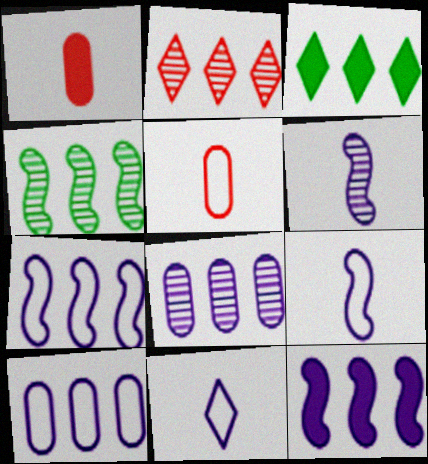[[2, 4, 8]]